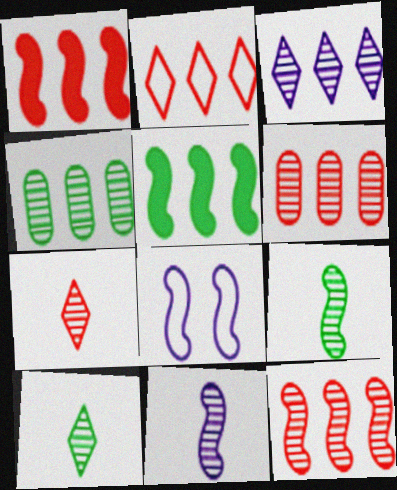[[1, 2, 6], 
[1, 8, 9], 
[3, 4, 12]]